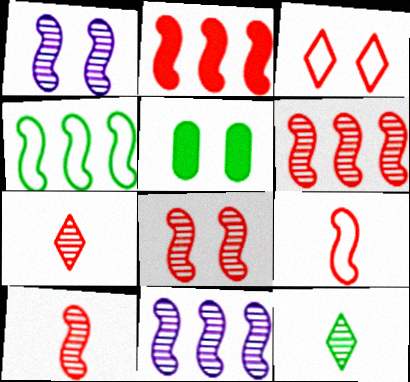[[1, 3, 5], 
[2, 4, 11], 
[2, 8, 9], 
[4, 5, 12], 
[6, 8, 10]]